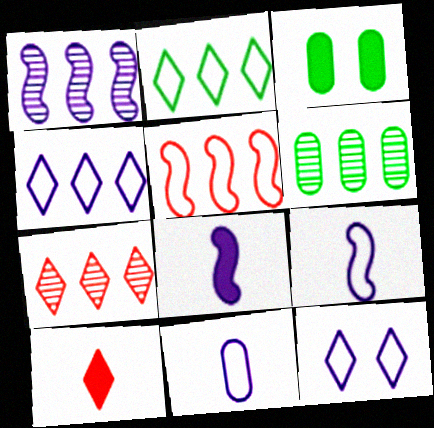[[1, 6, 7], 
[3, 7, 9]]